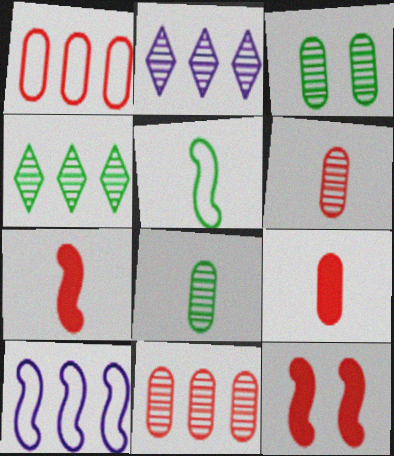[]